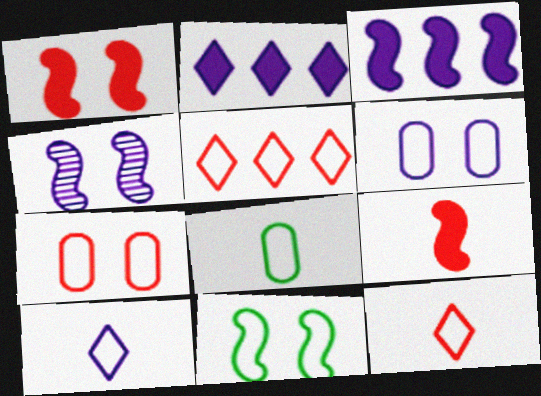[[1, 4, 11]]